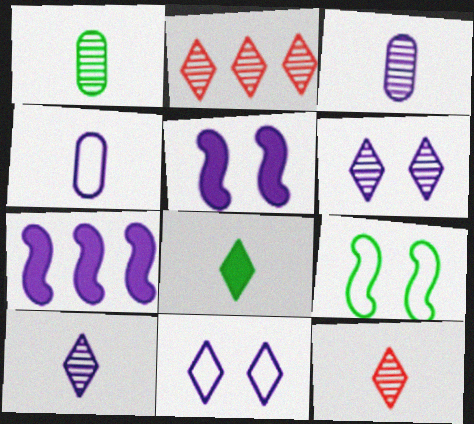[[2, 8, 11], 
[3, 7, 11], 
[4, 6, 7]]